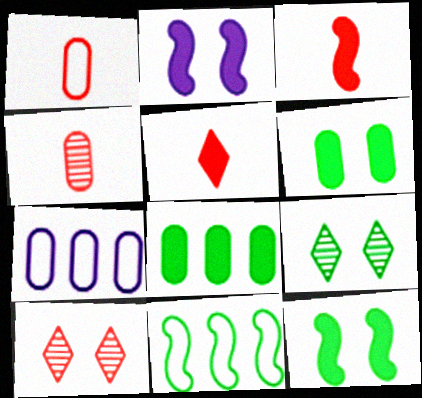[[2, 5, 8], 
[3, 7, 9], 
[4, 6, 7]]